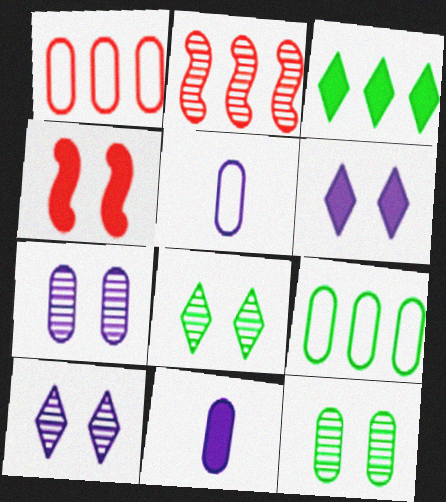[[1, 11, 12], 
[3, 4, 11]]